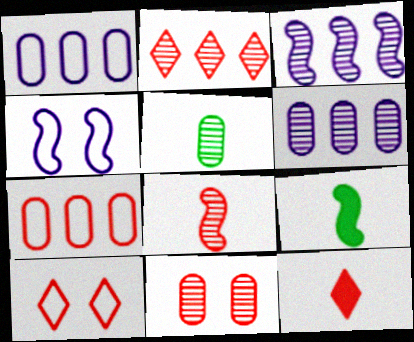[[2, 8, 11], 
[2, 10, 12], 
[5, 6, 11], 
[6, 9, 10]]